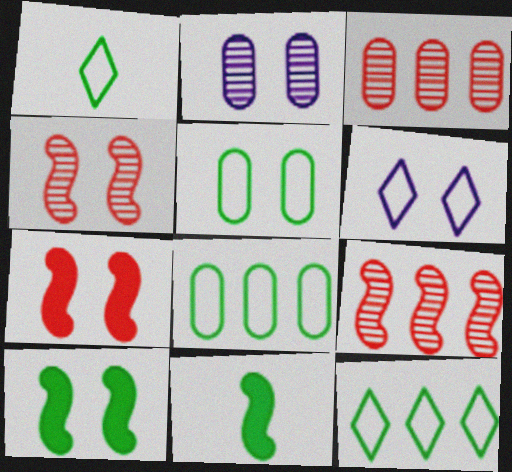[[3, 6, 11]]